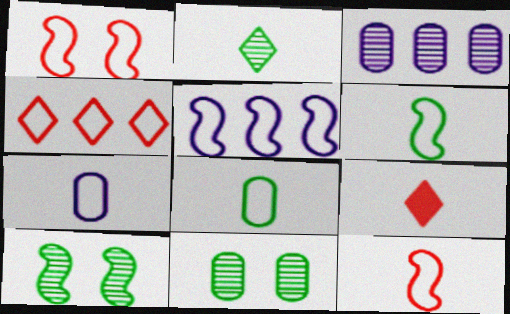[[1, 5, 6], 
[5, 9, 11]]